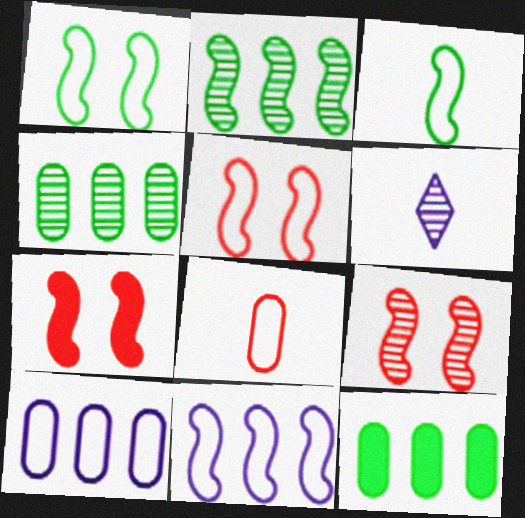[[3, 5, 11], 
[4, 6, 9], 
[5, 6, 12], 
[5, 7, 9]]